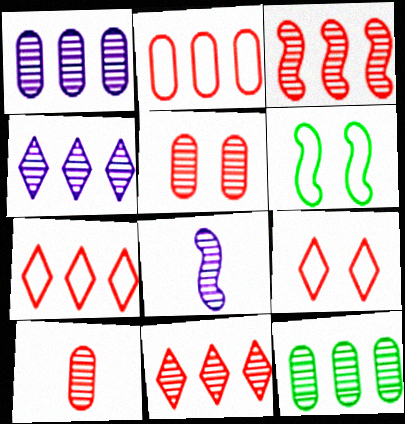[[3, 4, 12]]